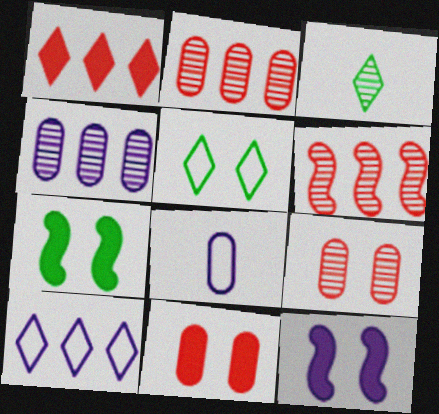[[5, 9, 12]]